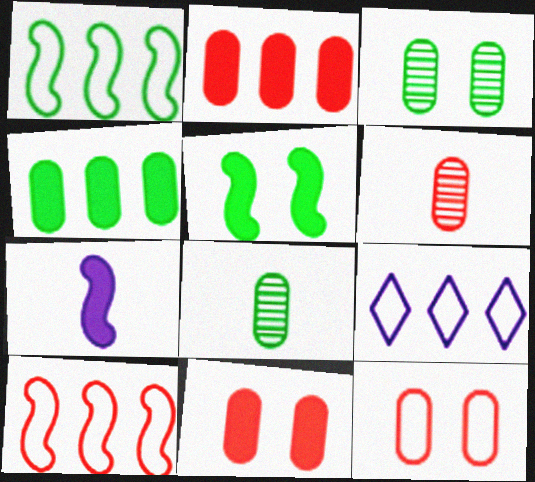[[2, 6, 12], 
[5, 6, 9]]